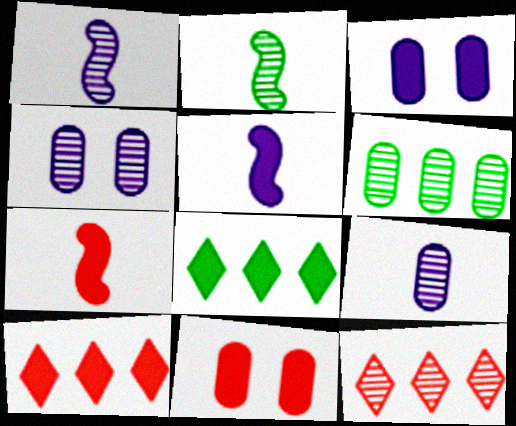[[2, 4, 12], 
[3, 7, 8], 
[5, 8, 11], 
[7, 10, 11]]